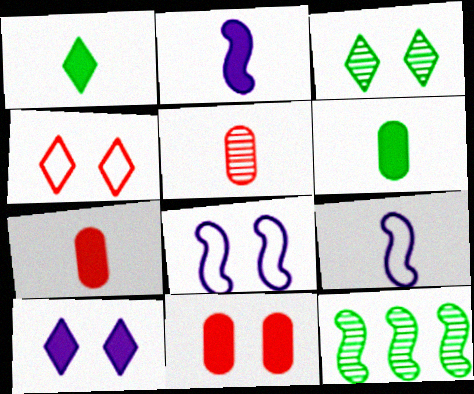[[1, 2, 7], 
[1, 5, 9], 
[3, 4, 10], 
[3, 8, 11]]